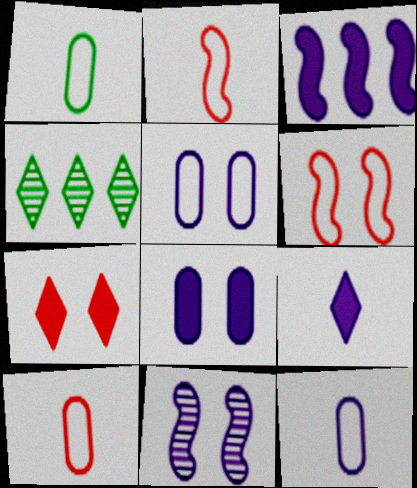[[1, 10, 12], 
[2, 4, 8], 
[3, 8, 9]]